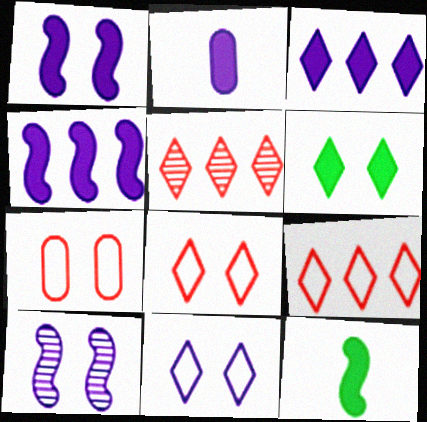[[1, 2, 3], 
[6, 7, 10]]